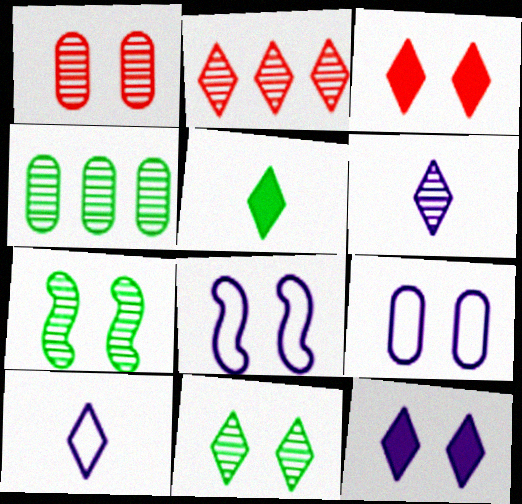[[2, 6, 11], 
[3, 7, 9]]